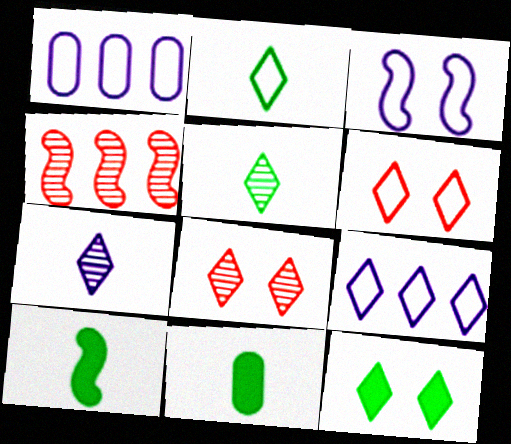[[1, 8, 10], 
[2, 6, 9], 
[3, 4, 10]]